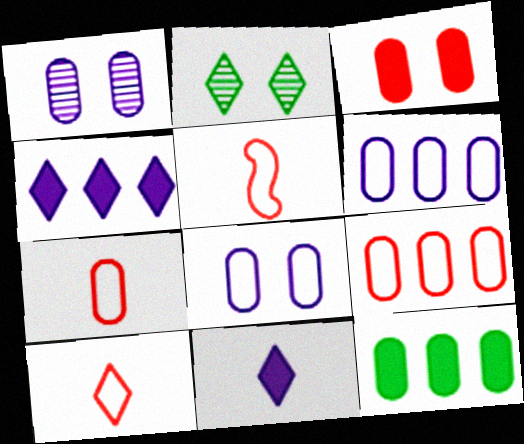[[1, 7, 12], 
[2, 4, 10], 
[5, 7, 10]]